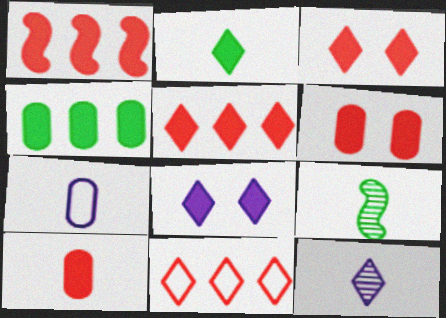[[1, 3, 10], 
[2, 5, 8]]